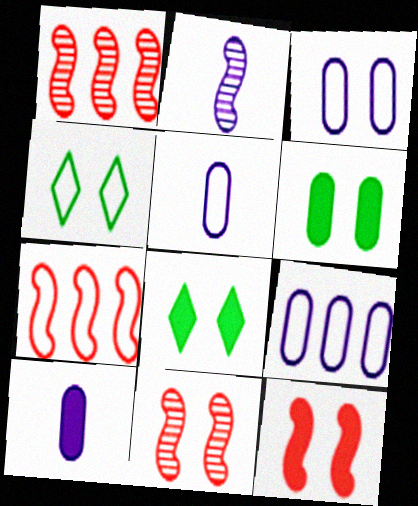[[1, 4, 10], 
[1, 5, 8], 
[3, 5, 9], 
[3, 8, 11], 
[4, 5, 7]]